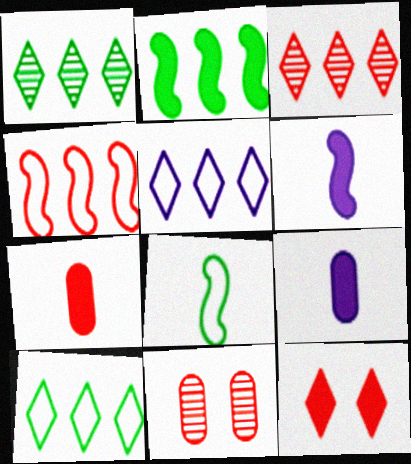[[2, 9, 12], 
[6, 10, 11]]